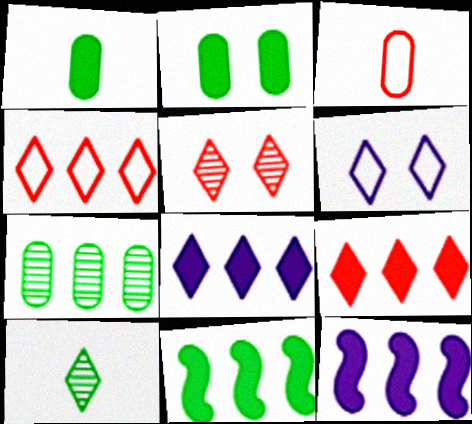[[4, 7, 12], 
[6, 9, 10]]